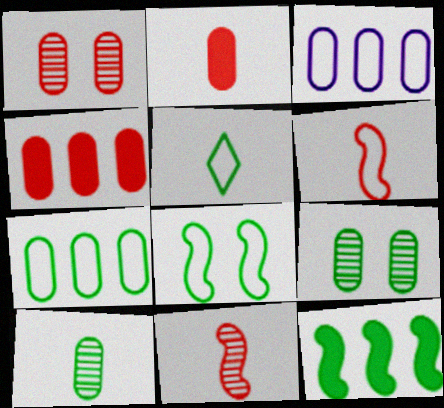[[2, 3, 9], 
[5, 7, 8], 
[5, 9, 12]]